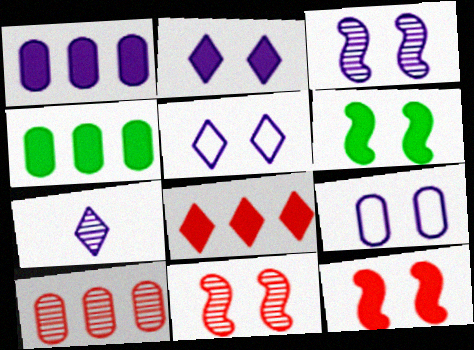[[2, 3, 9]]